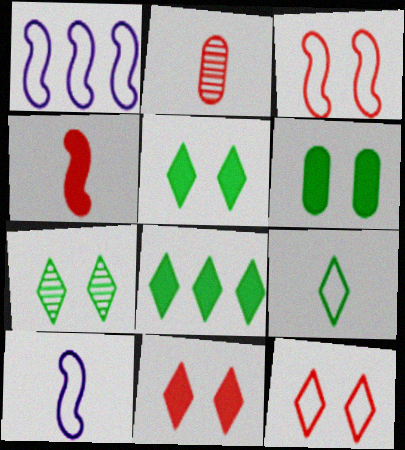[[1, 2, 5], 
[7, 8, 9]]